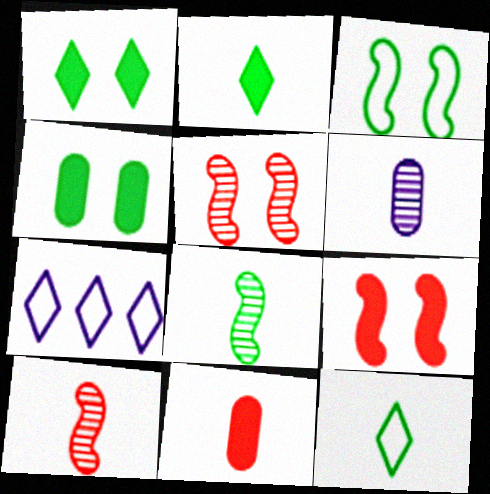[[4, 7, 10]]